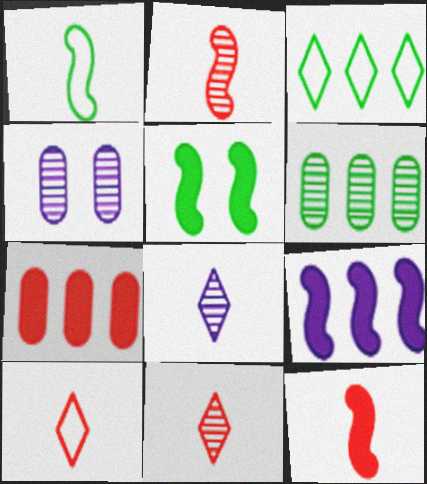[[3, 4, 12], 
[5, 9, 12]]